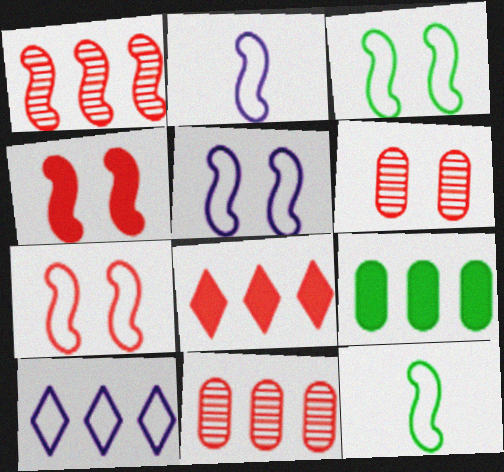[[1, 9, 10], 
[3, 5, 7]]